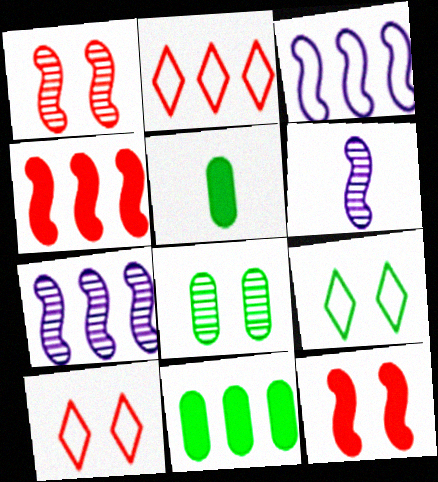[[2, 7, 11], 
[5, 7, 10], 
[6, 10, 11]]